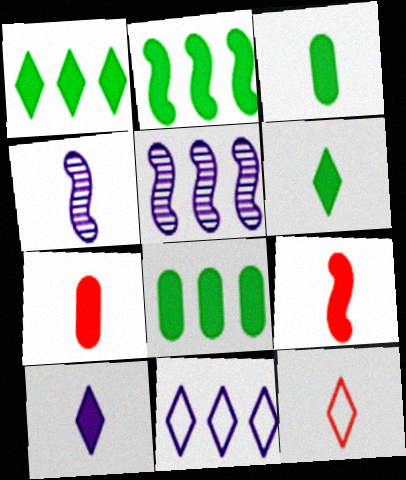[[1, 2, 8], 
[3, 4, 12], 
[3, 9, 10]]